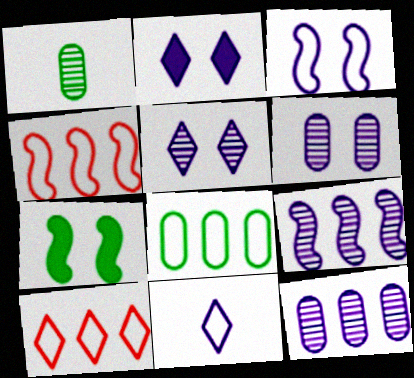[[1, 2, 4], 
[2, 3, 6]]